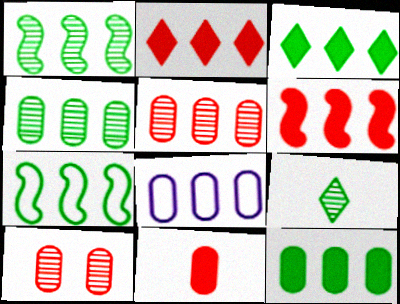[[1, 2, 8], 
[3, 4, 7], 
[5, 8, 12]]